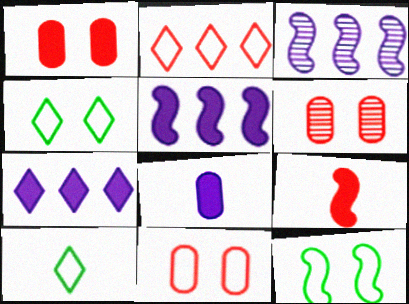[[1, 3, 10], 
[1, 6, 11], 
[2, 6, 9], 
[3, 9, 12], 
[5, 6, 10]]